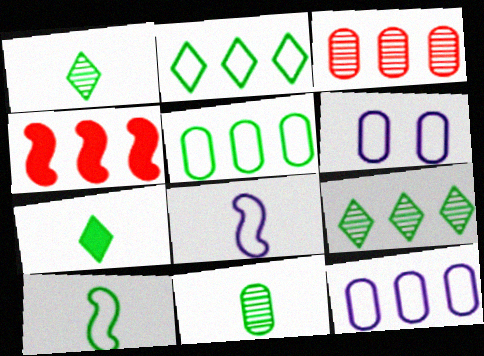[[1, 4, 6], 
[4, 9, 12], 
[7, 10, 11]]